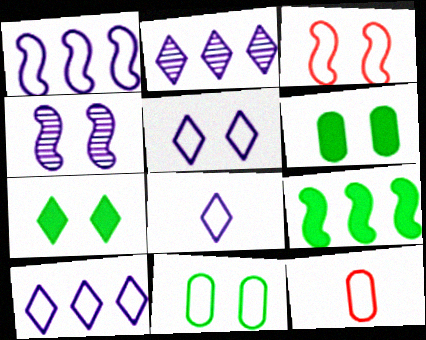[[3, 5, 11], 
[5, 8, 10]]